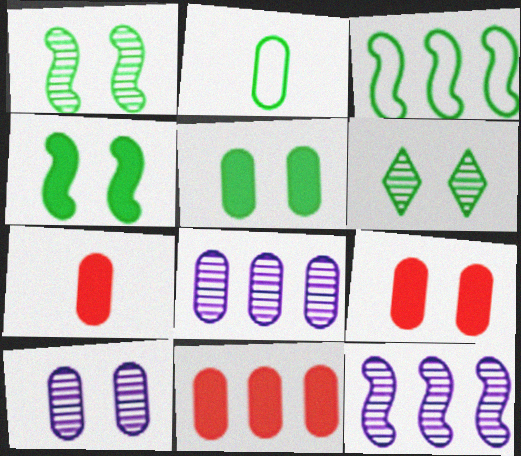[[2, 8, 9], 
[2, 10, 11], 
[7, 9, 11]]